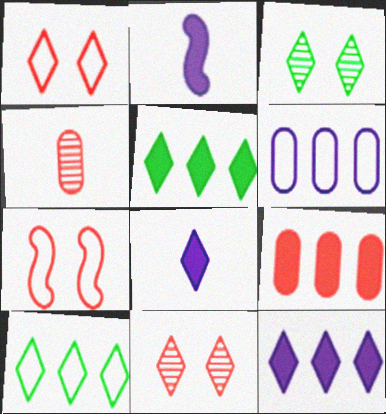[[8, 10, 11]]